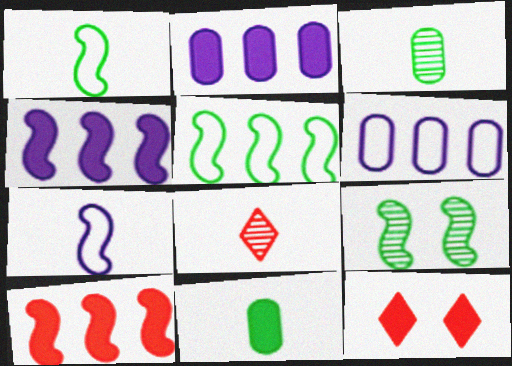[[4, 11, 12], 
[7, 8, 11], 
[7, 9, 10]]